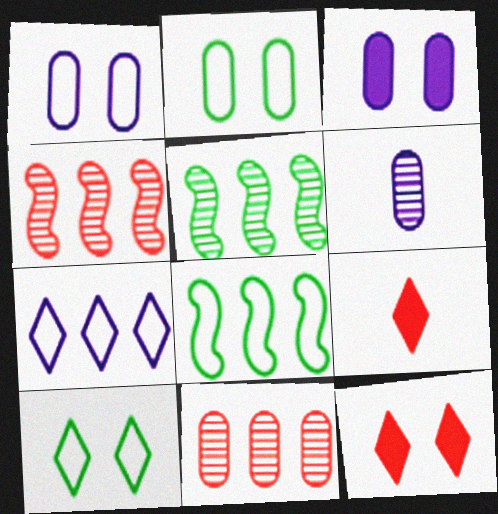[[1, 5, 9], 
[6, 8, 12]]